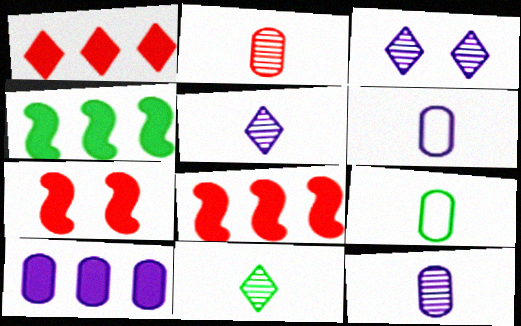[[1, 4, 10], 
[3, 8, 9]]